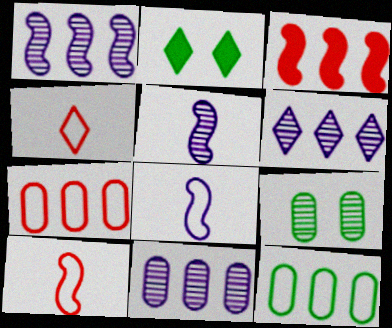[[1, 6, 11], 
[2, 4, 6], 
[2, 5, 7], 
[2, 10, 11], 
[3, 6, 12]]